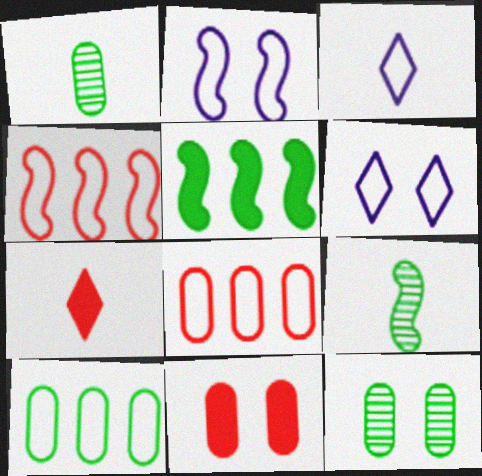[]